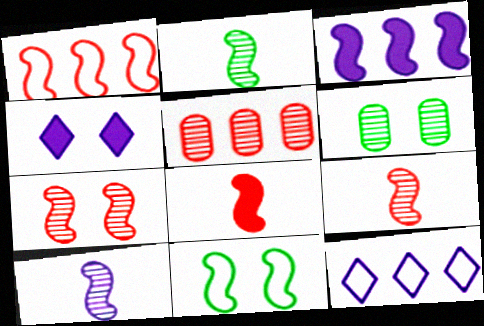[[1, 7, 8], 
[2, 9, 10], 
[3, 9, 11], 
[6, 8, 12]]